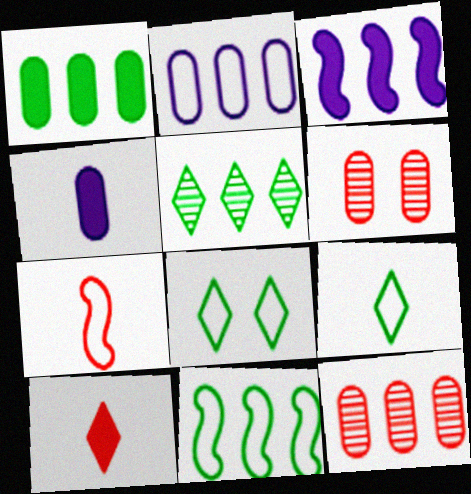[[1, 2, 12], 
[1, 5, 11], 
[2, 7, 8], 
[3, 6, 9]]